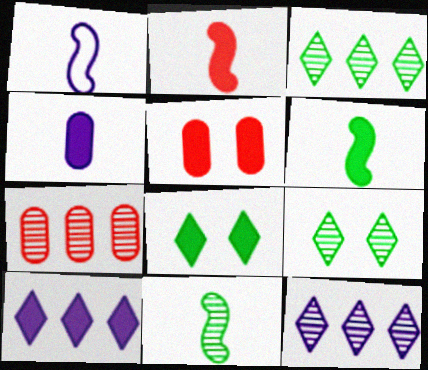[[1, 2, 11], 
[1, 3, 5], 
[1, 7, 8], 
[5, 6, 10]]